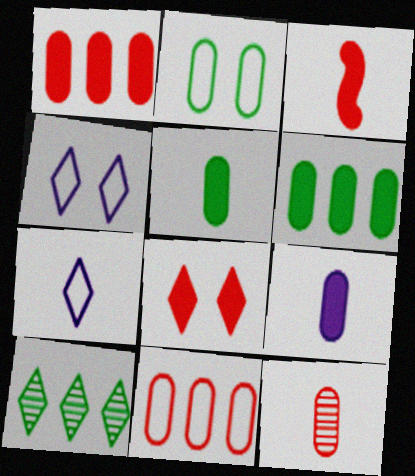[[1, 3, 8], 
[7, 8, 10]]